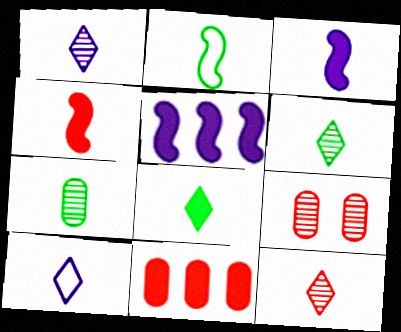[[1, 6, 12], 
[2, 7, 8], 
[4, 7, 10], 
[8, 10, 12]]